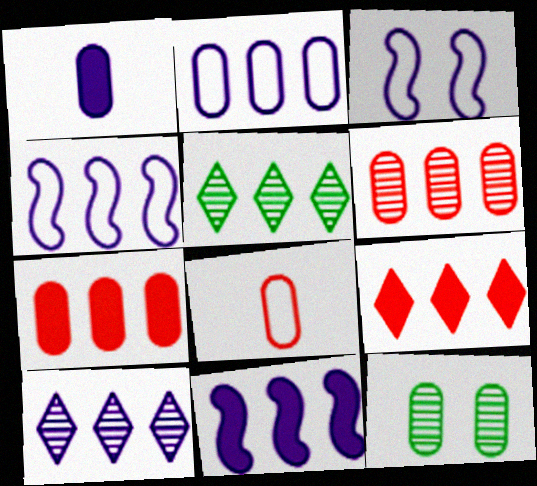[[1, 3, 10], 
[2, 10, 11], 
[4, 5, 7]]